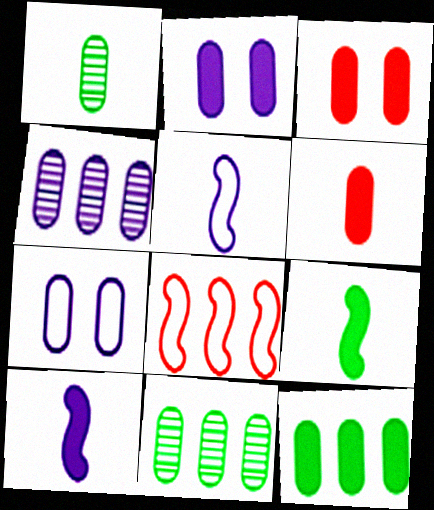[[2, 6, 12], 
[6, 7, 11]]